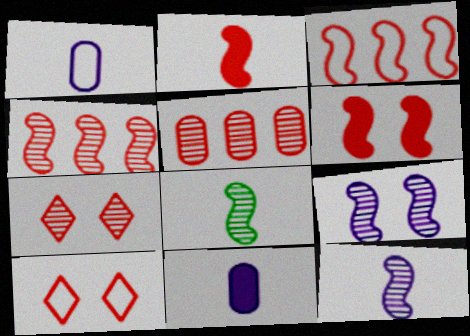[[2, 5, 10], 
[4, 8, 9]]